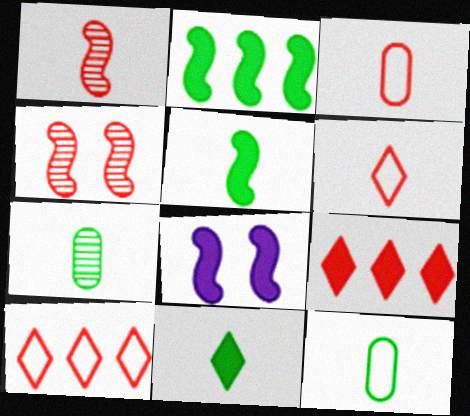[[3, 4, 9], 
[7, 8, 10]]